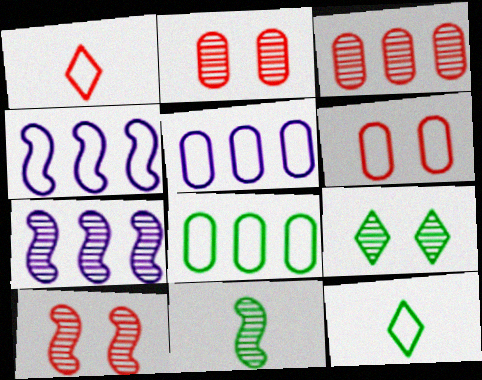[[4, 6, 12], 
[7, 10, 11]]